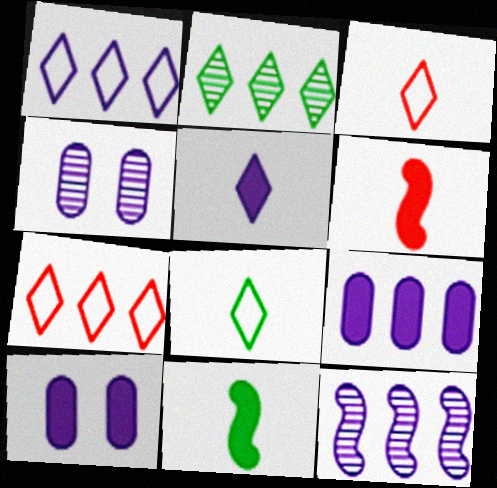[[1, 9, 12], 
[4, 7, 11]]